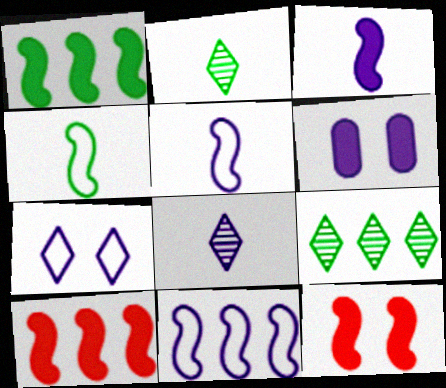[[1, 3, 12], 
[6, 8, 11]]